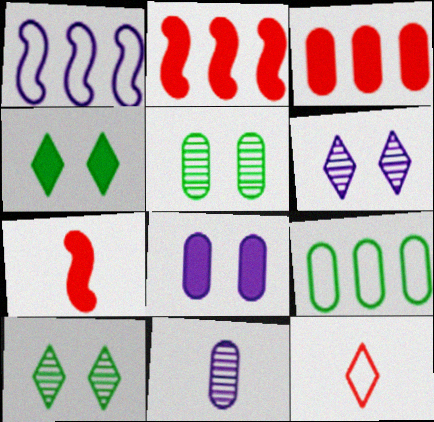[[6, 7, 9]]